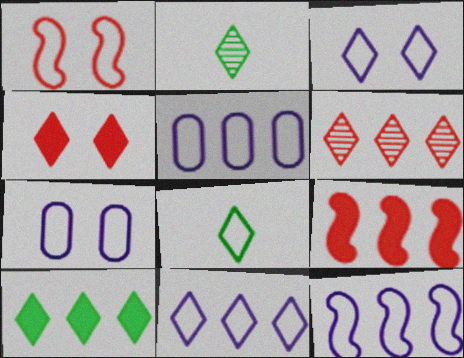[[1, 5, 8], 
[2, 4, 11], 
[2, 7, 9], 
[5, 11, 12], 
[6, 10, 11]]